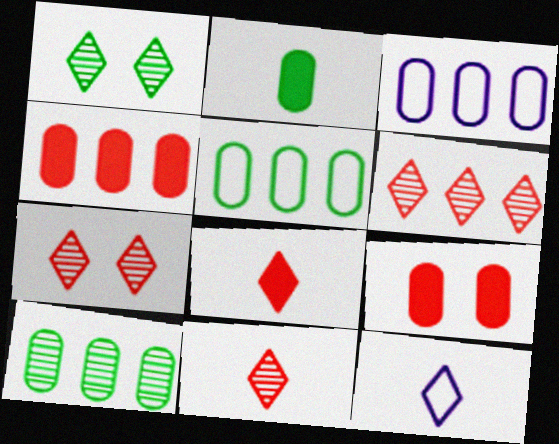[[3, 4, 10], 
[6, 7, 11]]